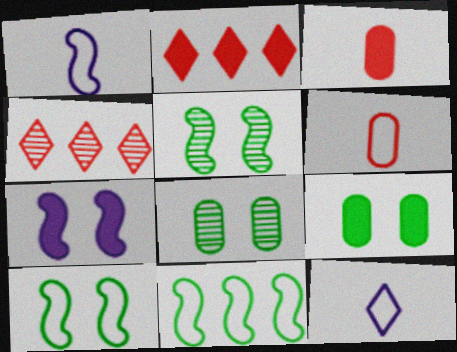[[1, 2, 8], 
[1, 4, 9]]